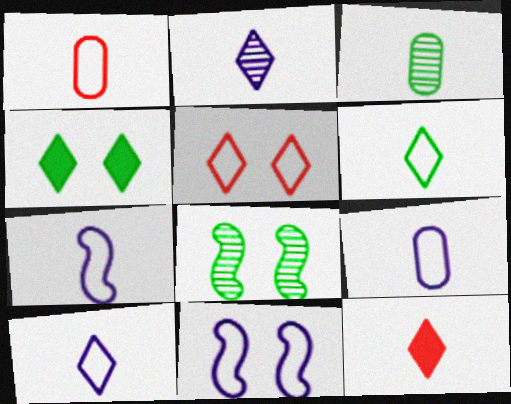[[1, 6, 7], 
[2, 6, 12], 
[3, 7, 12], 
[7, 9, 10]]